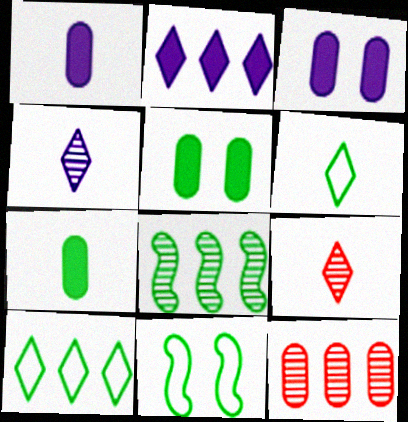[[5, 6, 8]]